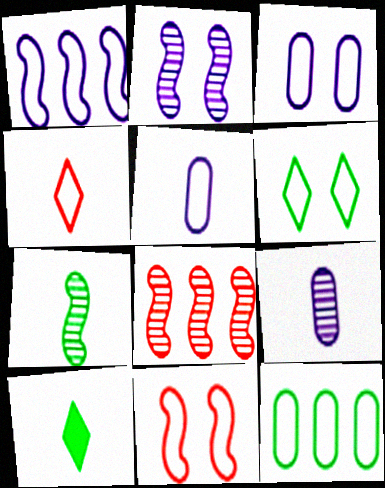[[2, 7, 8], 
[3, 6, 11], 
[3, 8, 10]]